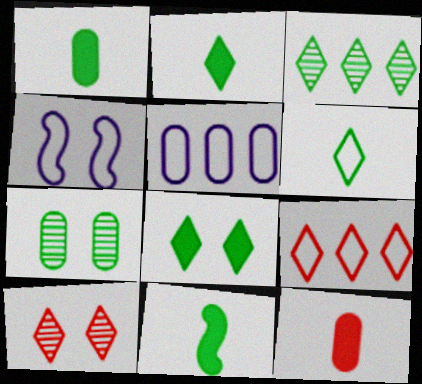[[1, 2, 11], 
[3, 4, 12], 
[3, 6, 8], 
[5, 7, 12], 
[5, 10, 11]]